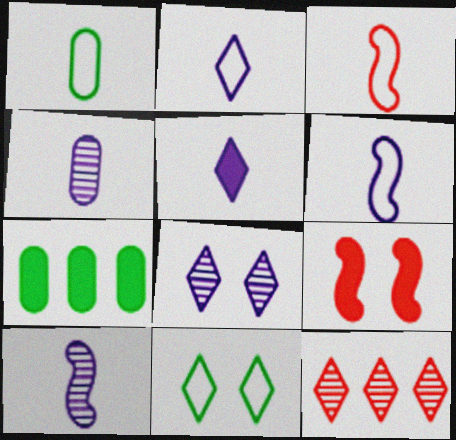[[1, 2, 3], 
[3, 7, 8], 
[4, 5, 6], 
[5, 7, 9], 
[5, 11, 12]]